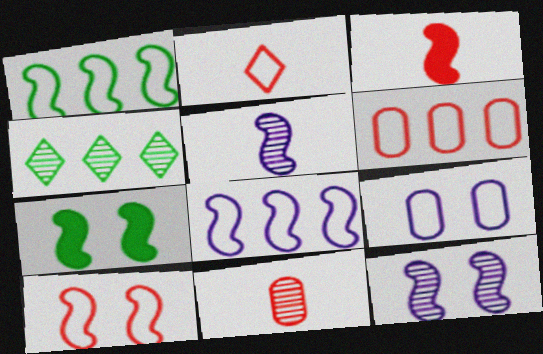[[1, 2, 9], 
[1, 3, 12], 
[2, 3, 11], 
[2, 6, 10], 
[3, 4, 9], 
[4, 11, 12], 
[7, 10, 12]]